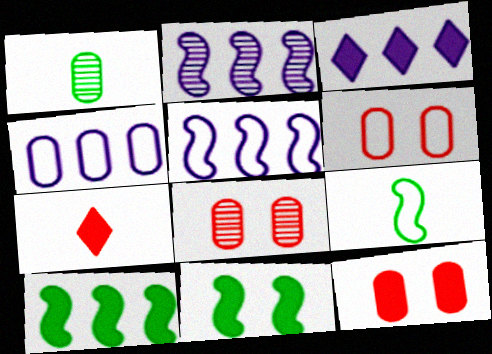[[1, 4, 12], 
[2, 3, 4], 
[3, 8, 9], 
[6, 8, 12]]